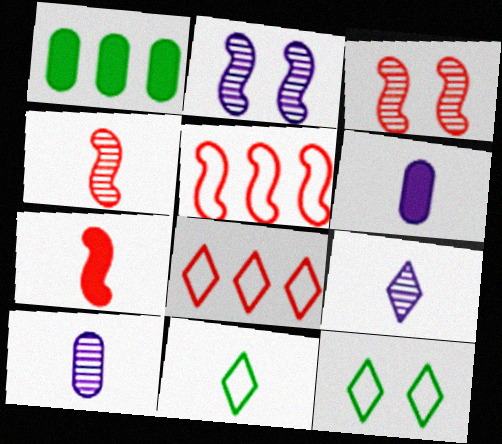[[3, 5, 7], 
[4, 6, 11], 
[7, 10, 11]]